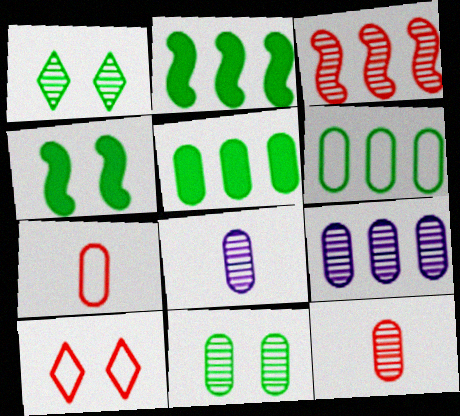[[1, 3, 8], 
[2, 8, 10], 
[9, 11, 12]]